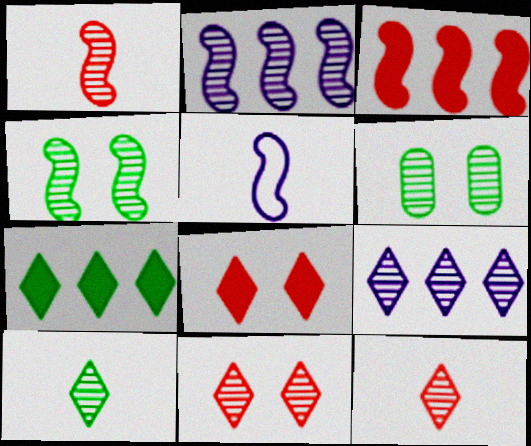[[1, 2, 4], 
[1, 6, 9], 
[2, 6, 12], 
[3, 4, 5], 
[9, 10, 11]]